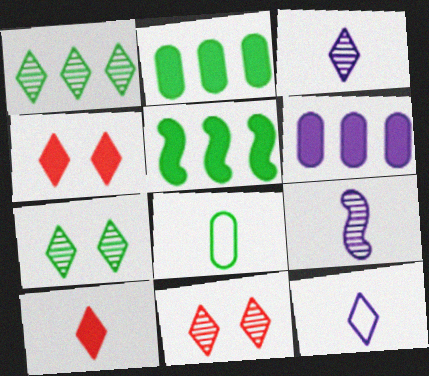[[1, 3, 11], 
[1, 4, 12], 
[5, 7, 8], 
[8, 9, 10]]